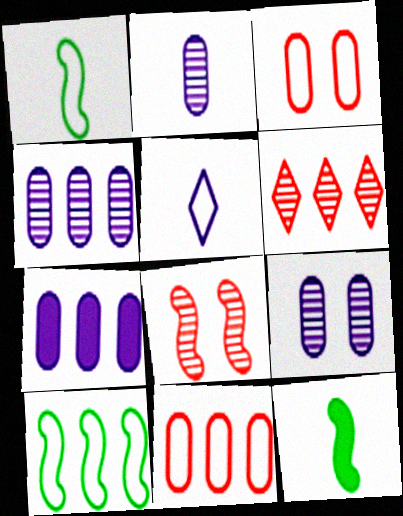[[2, 4, 9], 
[3, 5, 10], 
[6, 7, 10]]